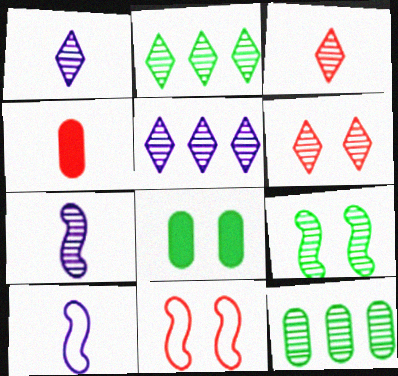[[1, 2, 6], 
[6, 7, 12]]